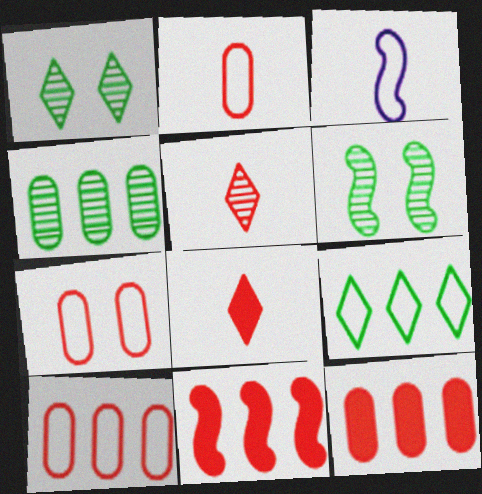[[1, 3, 12], 
[2, 7, 10], 
[3, 6, 11], 
[3, 7, 9], 
[5, 7, 11]]